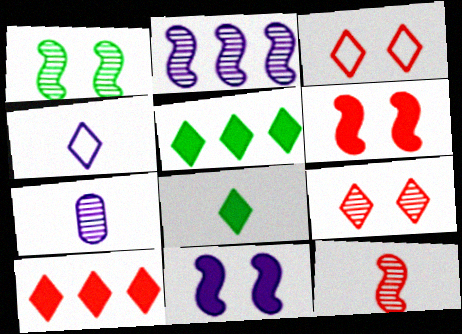[[1, 2, 12], 
[4, 5, 9]]